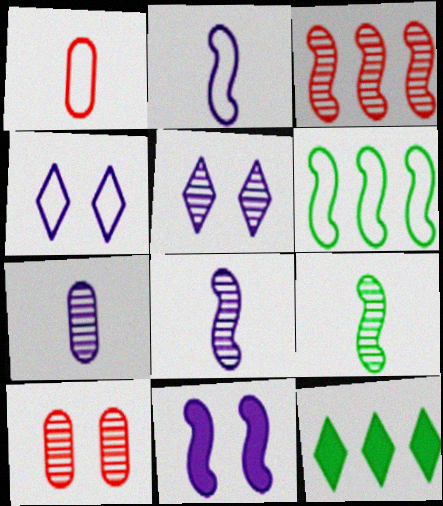[[1, 4, 6], 
[2, 10, 12]]